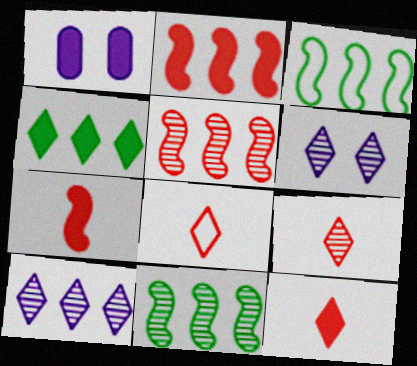[[1, 3, 9], 
[1, 4, 7], 
[1, 8, 11], 
[4, 6, 8], 
[8, 9, 12]]